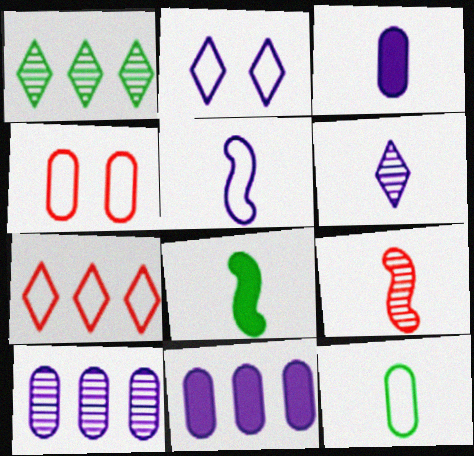[[3, 5, 6], 
[5, 8, 9]]